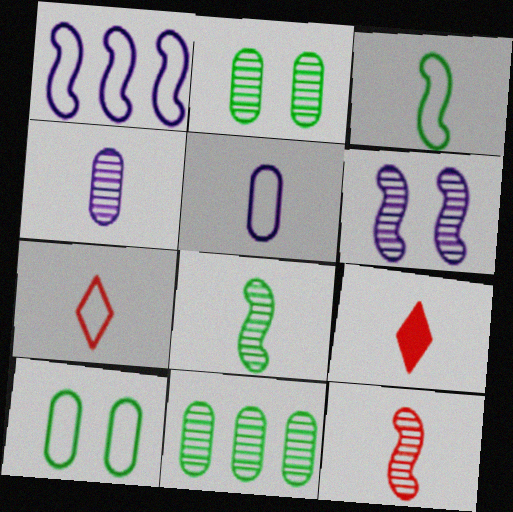[[1, 2, 9], 
[1, 7, 10], 
[3, 4, 9], 
[3, 5, 7], 
[5, 8, 9]]